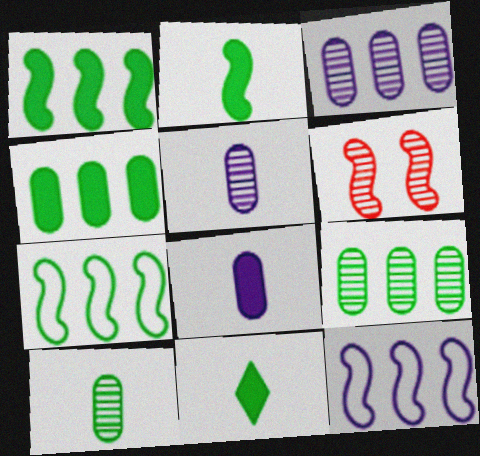[[2, 6, 12]]